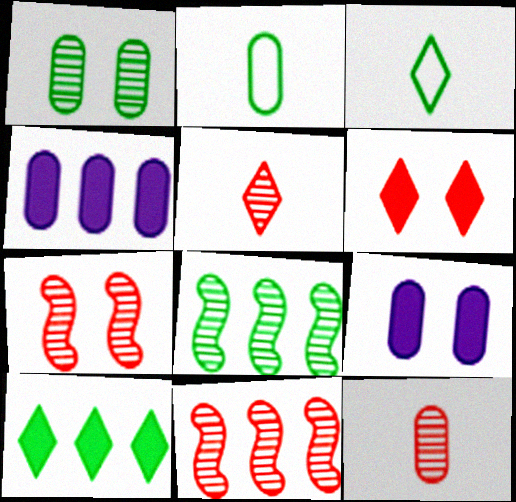[[3, 4, 7], 
[3, 9, 11]]